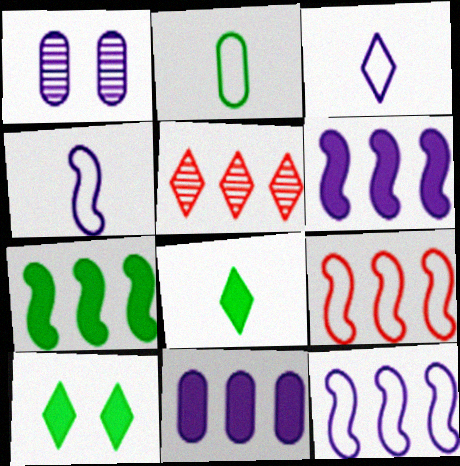[[1, 3, 6], 
[1, 8, 9], 
[3, 5, 10]]